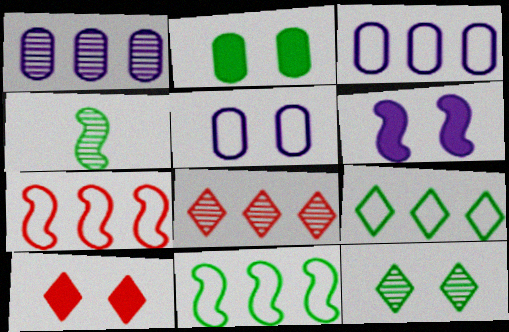[[2, 4, 9], 
[2, 6, 10], 
[3, 4, 10], 
[3, 7, 9], 
[4, 6, 7]]